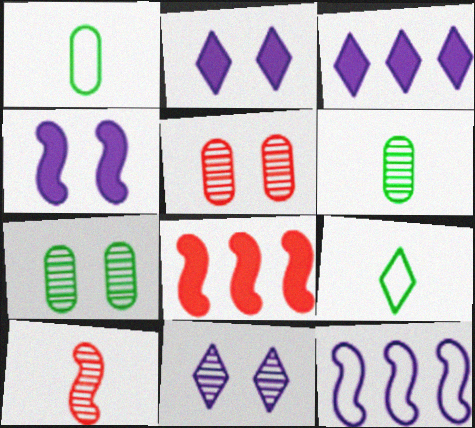[[1, 8, 11]]